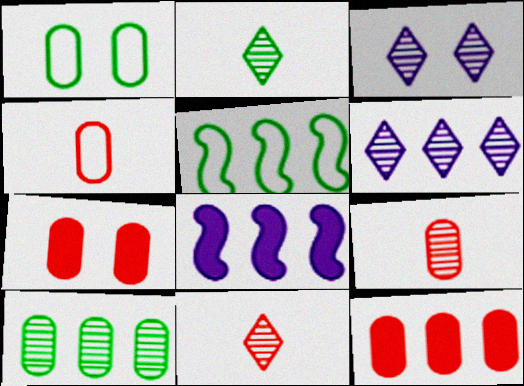[[1, 8, 11], 
[5, 6, 12]]